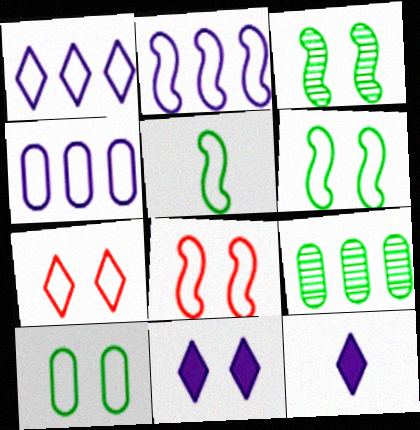[[1, 2, 4], 
[2, 5, 8], 
[4, 5, 7], 
[8, 9, 12]]